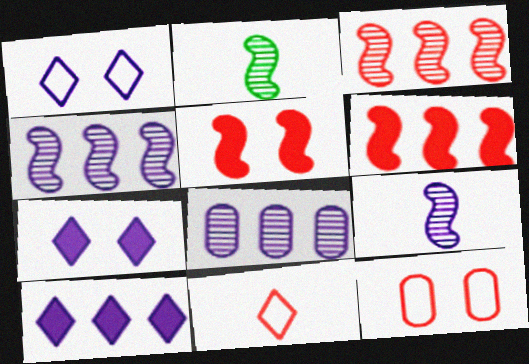[[2, 10, 12]]